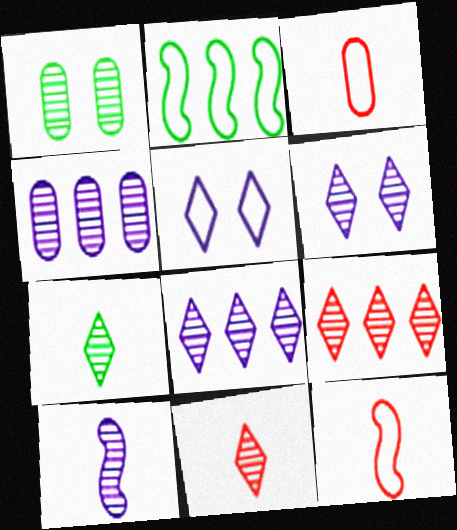[[1, 9, 10], 
[2, 3, 5], 
[4, 6, 10], 
[6, 7, 9]]